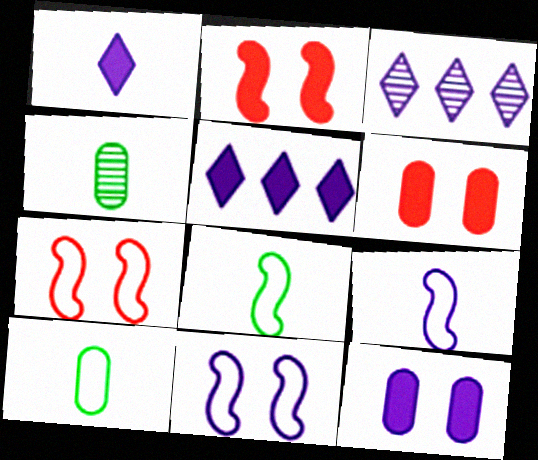[[2, 3, 10], 
[3, 6, 8], 
[3, 9, 12], 
[4, 5, 7]]